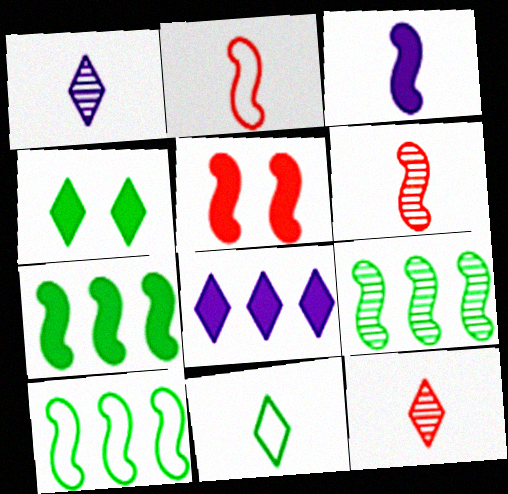[[3, 5, 7], 
[7, 9, 10]]